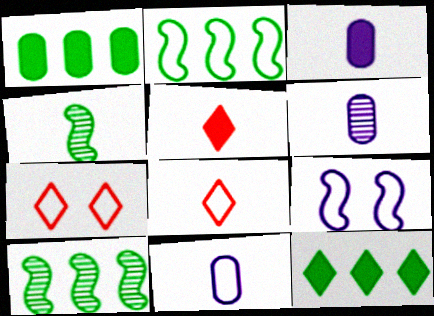[[2, 7, 11], 
[3, 4, 8], 
[3, 6, 11], 
[3, 7, 10], 
[4, 5, 11]]